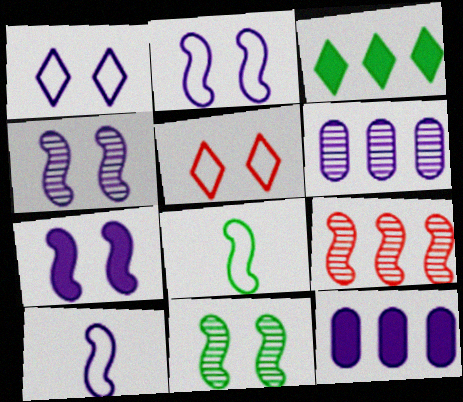[[2, 4, 7], 
[7, 8, 9]]